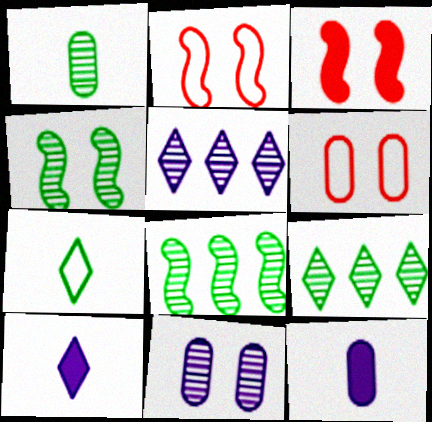[[1, 4, 9], 
[2, 9, 12], 
[6, 8, 10]]